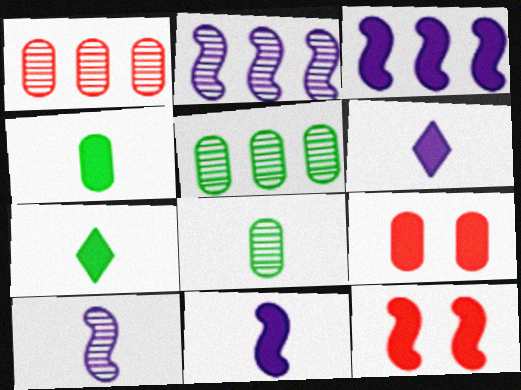[[3, 7, 9]]